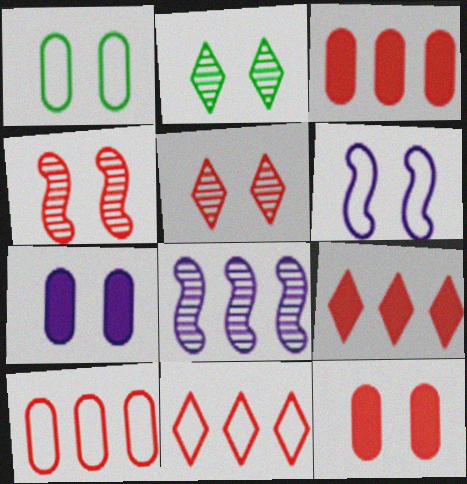[[2, 6, 12]]